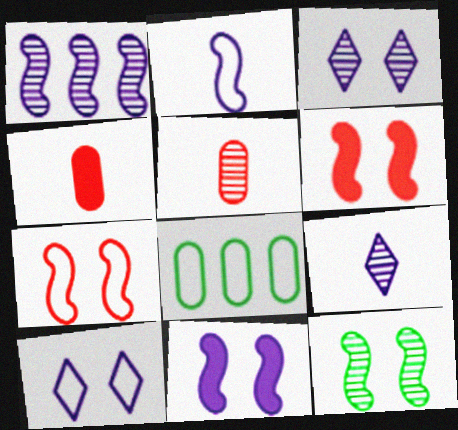[[1, 2, 11], 
[6, 8, 9], 
[7, 11, 12]]